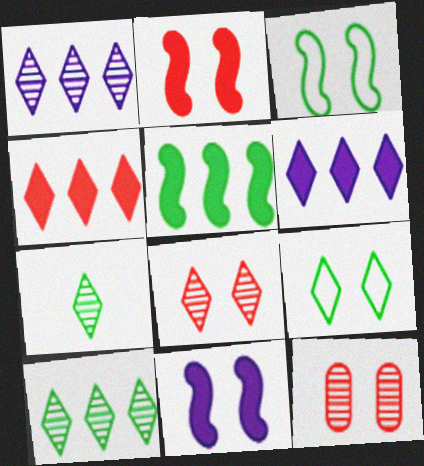[[1, 7, 8], 
[9, 11, 12]]